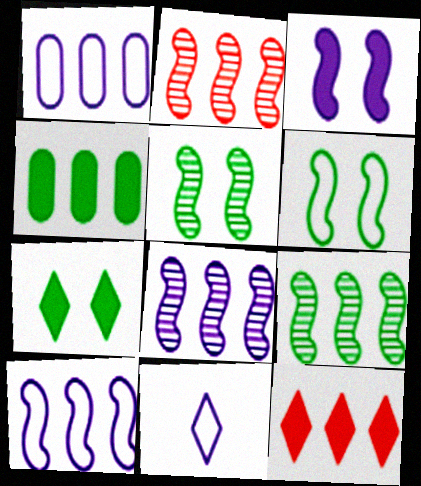[[1, 9, 12], 
[2, 8, 9]]